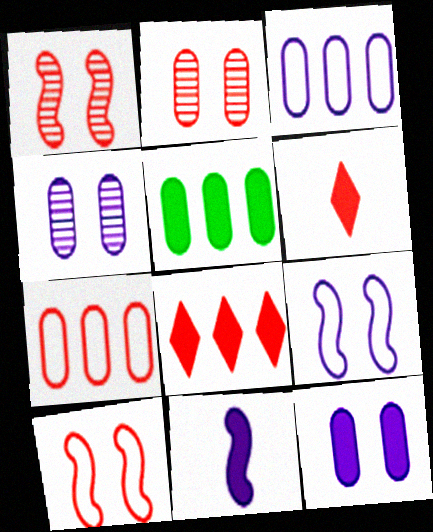[[1, 6, 7]]